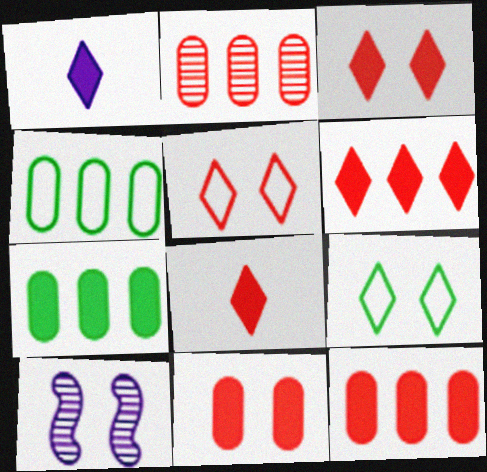[[3, 6, 8], 
[4, 8, 10], 
[9, 10, 11]]